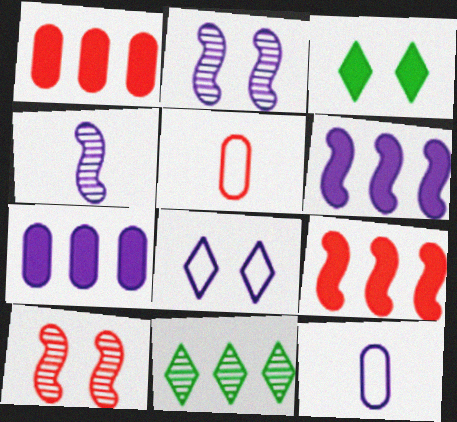[[4, 7, 8]]